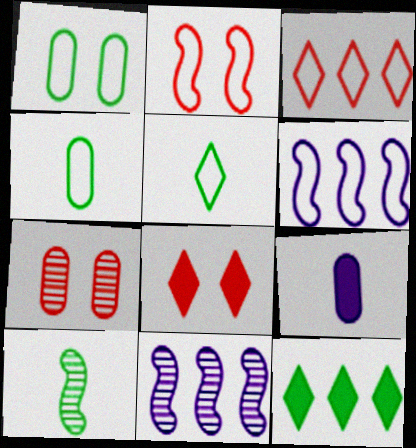[[1, 10, 12], 
[2, 7, 8], 
[4, 8, 11]]